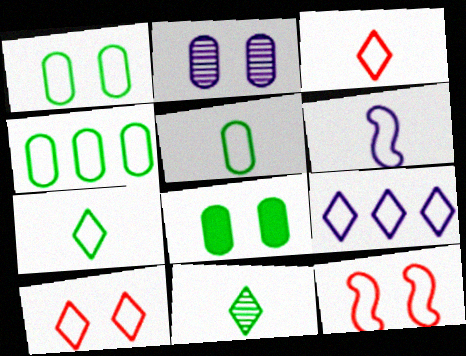[[1, 4, 5], 
[3, 5, 6], 
[4, 6, 10], 
[5, 9, 12], 
[7, 9, 10]]